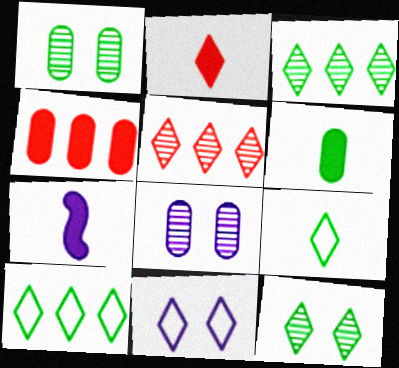[[2, 3, 11], 
[2, 6, 7]]